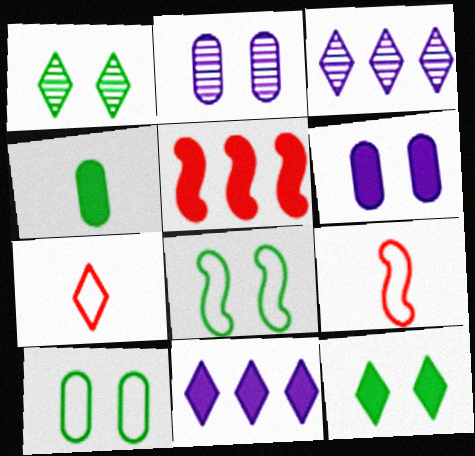[[1, 7, 11], 
[3, 7, 12]]